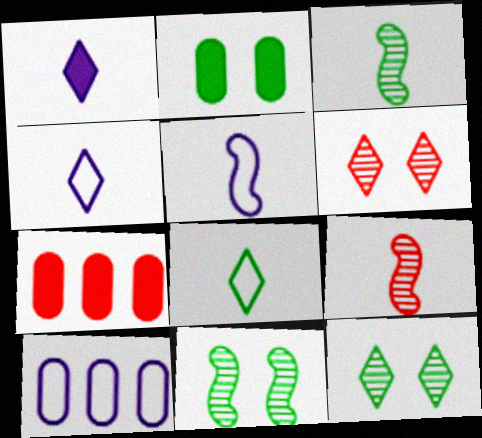[[4, 7, 11], 
[5, 7, 12]]